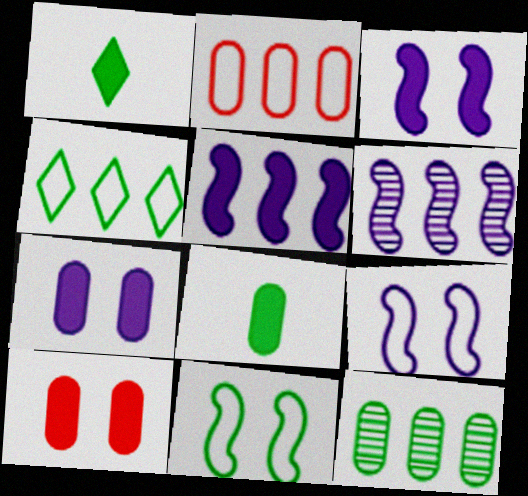[[1, 5, 10], 
[1, 11, 12]]